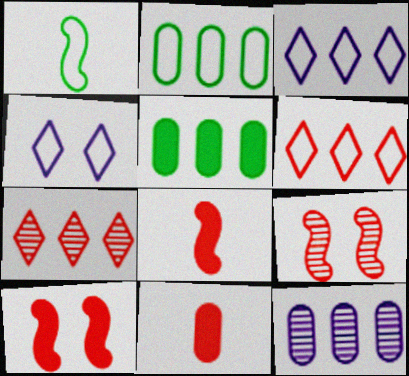[[6, 9, 11]]